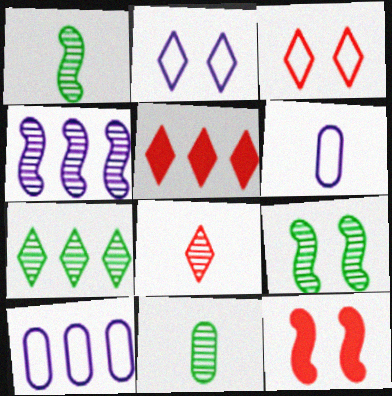[[3, 5, 8], 
[5, 6, 9], 
[6, 7, 12], 
[7, 9, 11]]